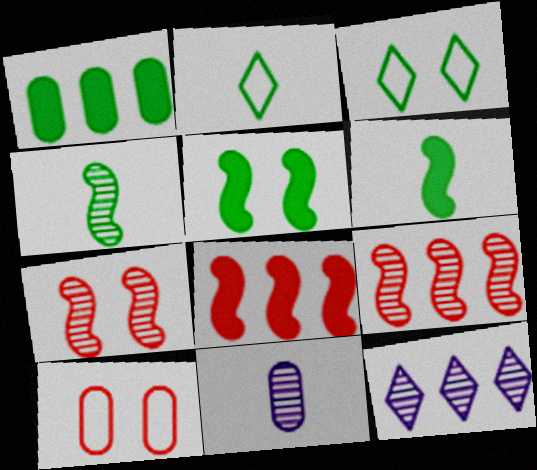[[1, 3, 4], 
[1, 10, 11], 
[3, 8, 11], 
[6, 10, 12]]